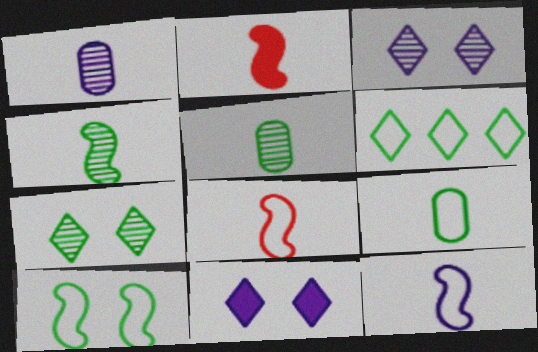[[2, 4, 12], 
[6, 9, 10]]